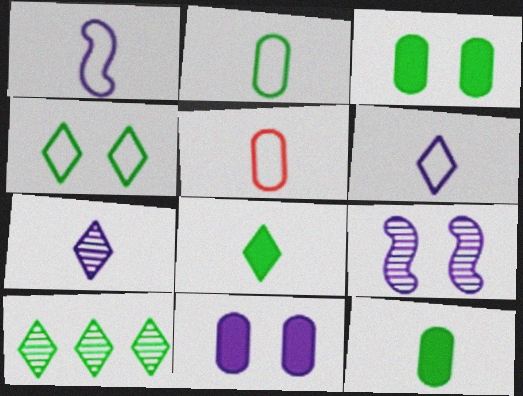[[4, 8, 10]]